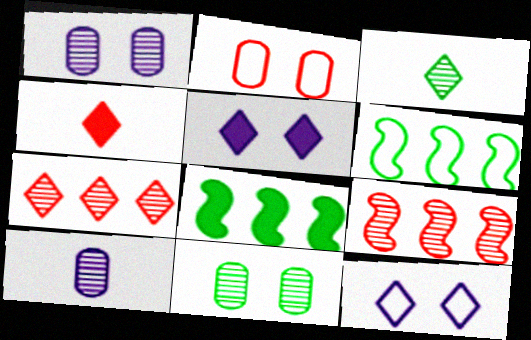[[1, 3, 9], 
[1, 4, 6], 
[2, 4, 9]]